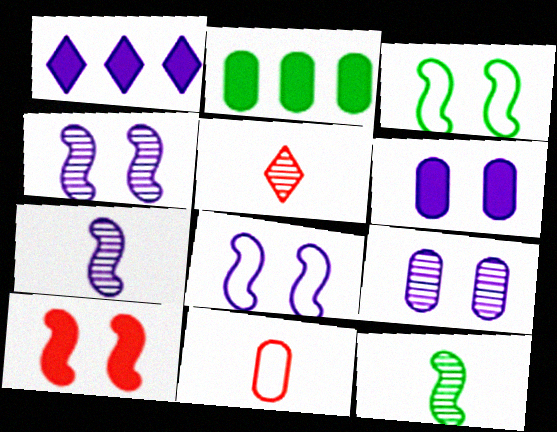[[2, 5, 8], 
[2, 9, 11], 
[3, 4, 10]]